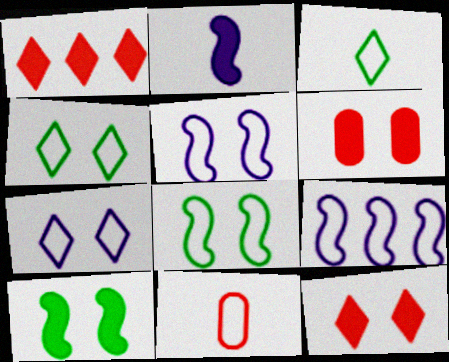[[4, 9, 11]]